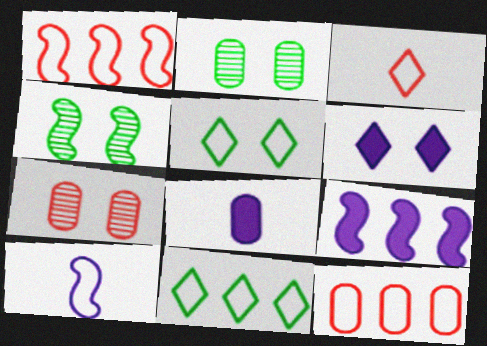[[2, 3, 9], 
[2, 8, 12], 
[5, 10, 12], 
[6, 8, 9]]